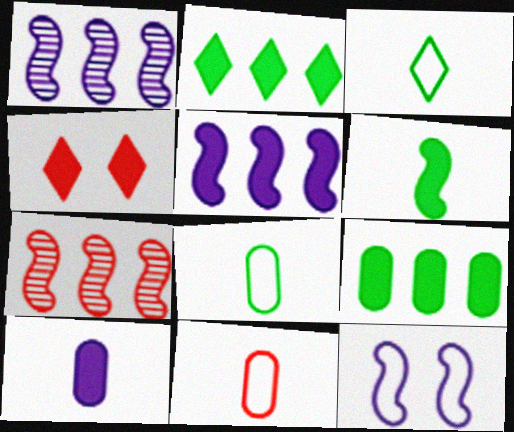[[1, 4, 8], 
[4, 7, 11], 
[6, 7, 12]]